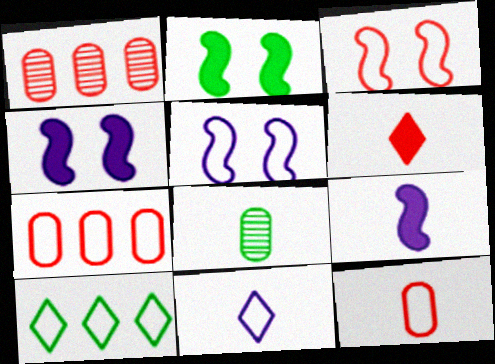[[1, 2, 11], 
[1, 3, 6], 
[2, 8, 10], 
[5, 10, 12]]